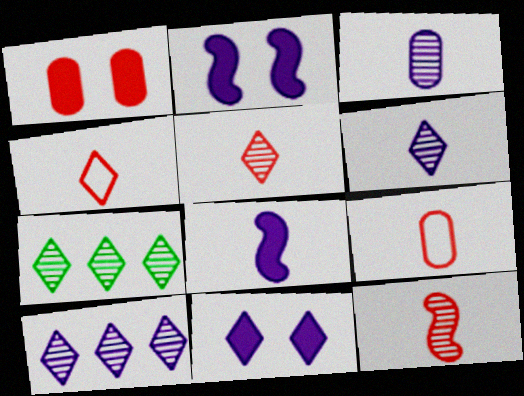[[2, 7, 9], 
[4, 7, 11]]